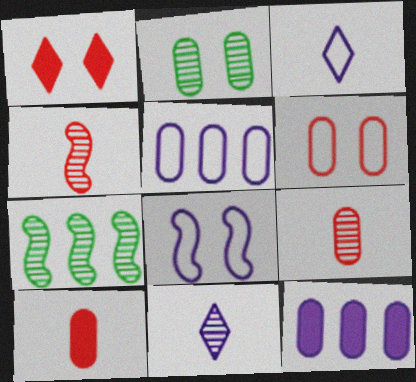[[1, 2, 8], 
[2, 5, 10], 
[3, 5, 8], 
[8, 11, 12]]